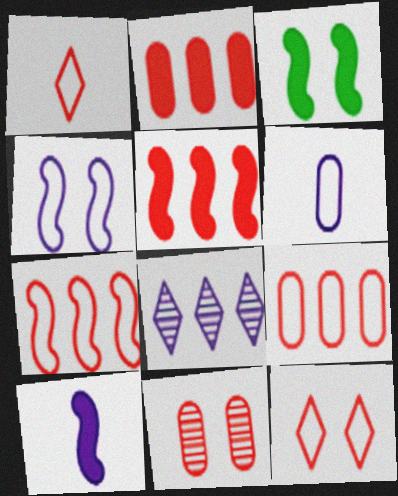[[1, 5, 11], 
[3, 5, 10]]